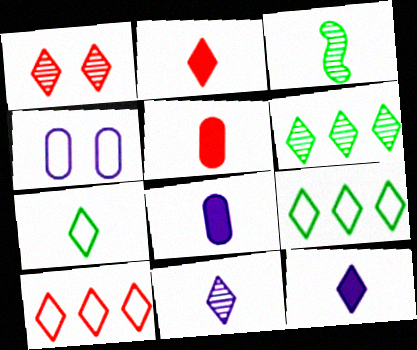[[1, 2, 10], 
[1, 6, 11], 
[1, 9, 12], 
[2, 7, 11]]